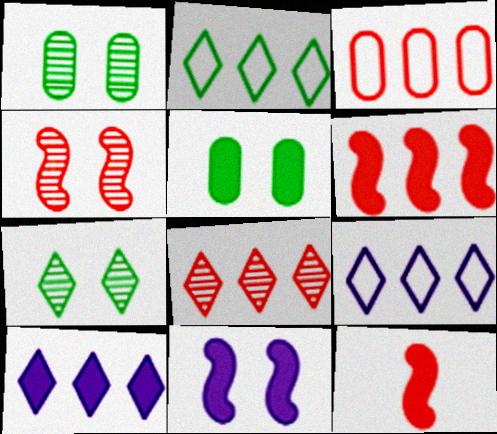[[1, 9, 12], 
[2, 8, 10], 
[3, 6, 8], 
[5, 10, 12]]